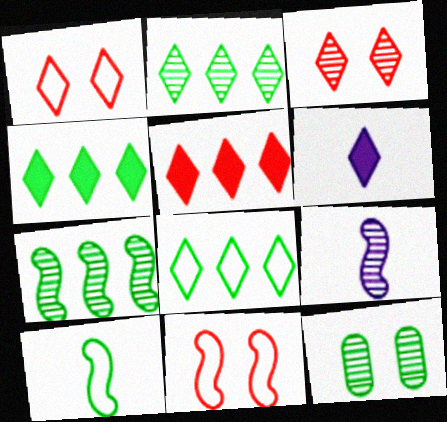[[1, 2, 6], 
[2, 4, 8], 
[3, 6, 8], 
[4, 10, 12]]